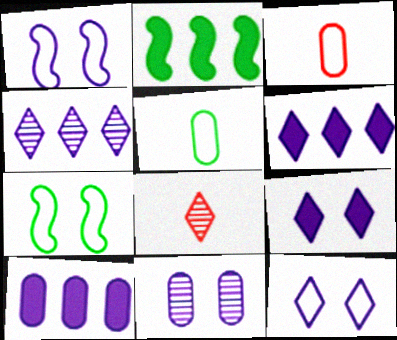[[1, 9, 11], 
[7, 8, 10]]